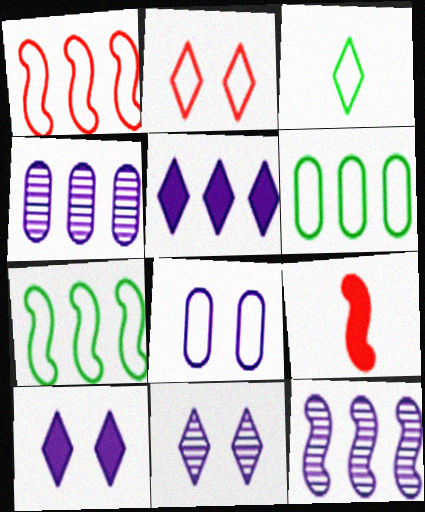[[1, 3, 8], 
[6, 9, 11]]